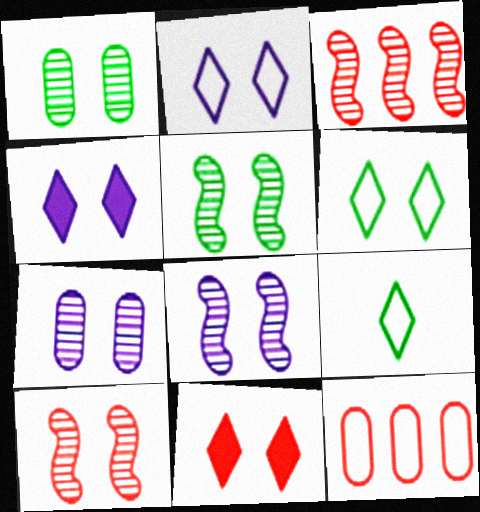[[5, 8, 10]]